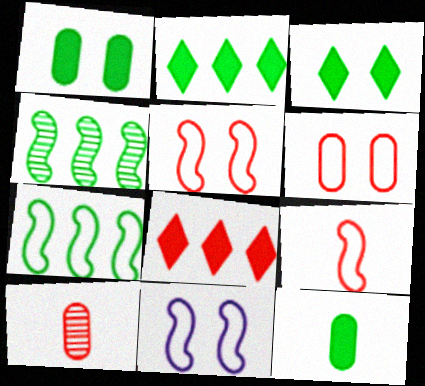[[2, 10, 11], 
[5, 8, 10], 
[7, 9, 11]]